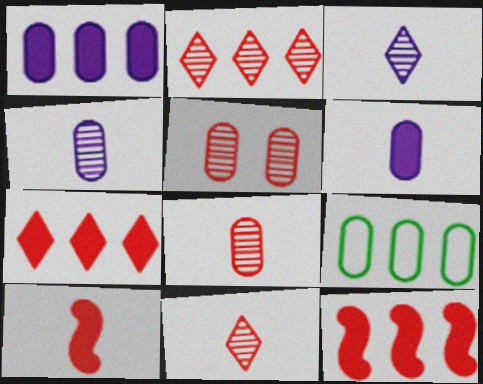[[5, 6, 9]]